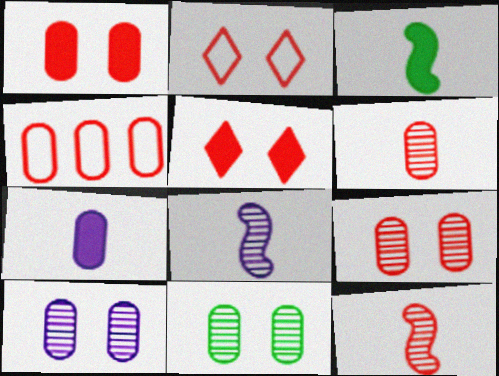[[1, 4, 6], 
[4, 5, 12], 
[4, 7, 11], 
[9, 10, 11]]